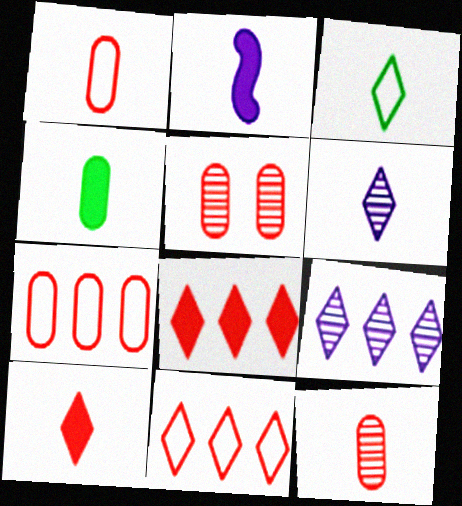[[2, 3, 12], 
[2, 4, 10], 
[3, 6, 10]]